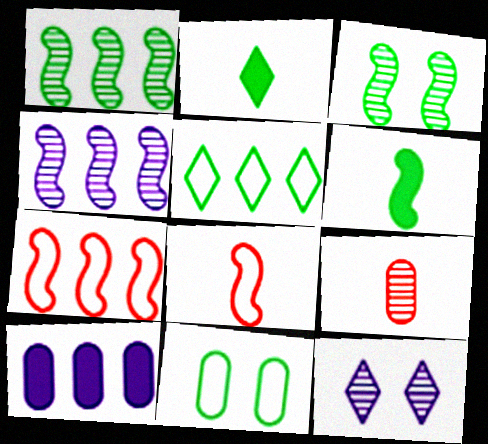[[1, 2, 11], 
[1, 9, 12], 
[9, 10, 11]]